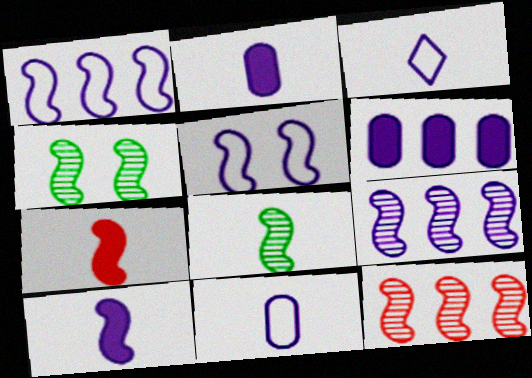[[1, 4, 7], 
[5, 9, 10]]